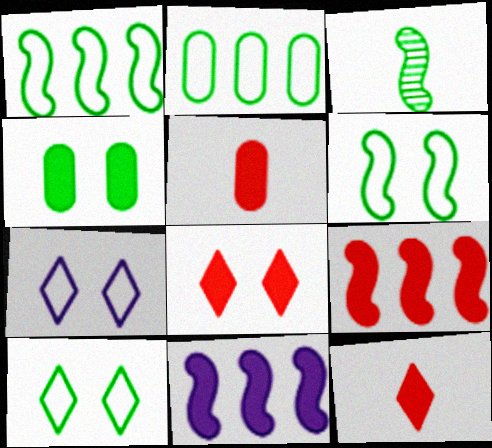[[4, 11, 12], 
[5, 8, 9]]